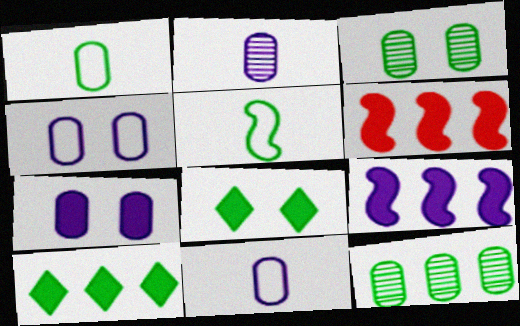[[3, 5, 10], 
[5, 8, 12]]